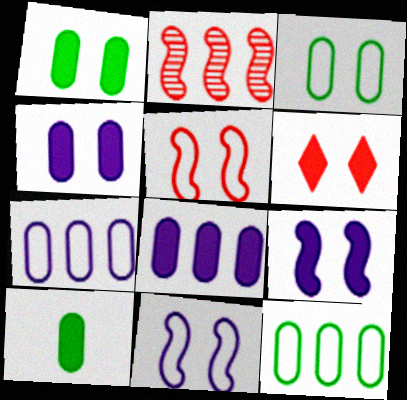[[1, 6, 9]]